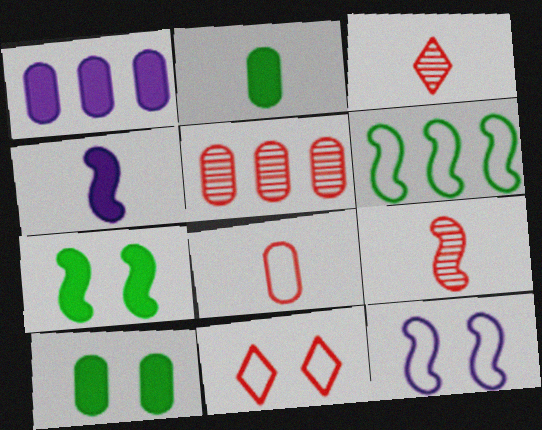[]